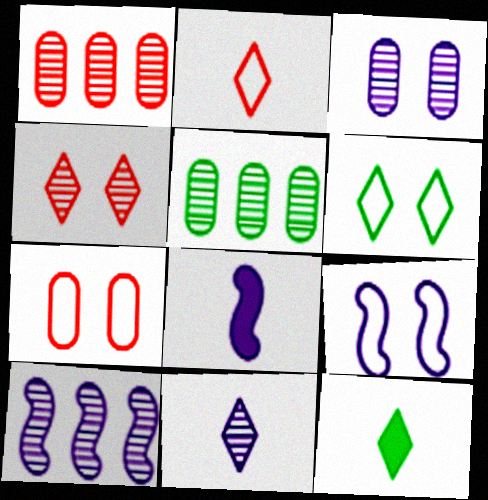[[1, 6, 8], 
[1, 9, 12], 
[2, 11, 12], 
[3, 10, 11], 
[6, 7, 9], 
[7, 10, 12], 
[8, 9, 10]]